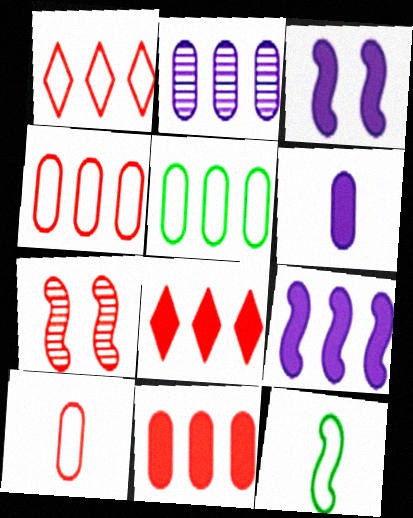[[2, 5, 11], 
[7, 8, 10], 
[7, 9, 12]]